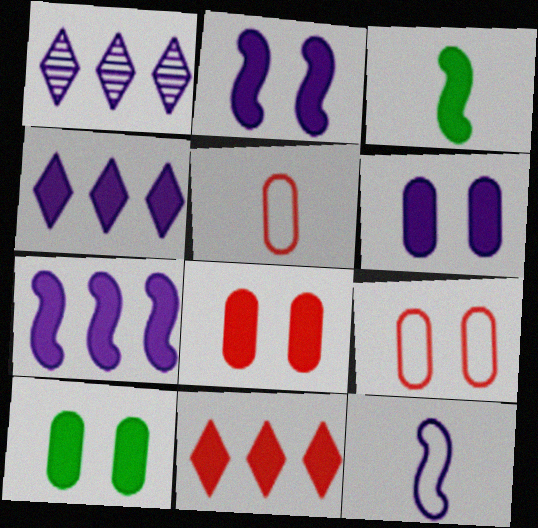[[1, 3, 9], 
[1, 6, 12], 
[3, 4, 8], 
[3, 6, 11], 
[6, 8, 10]]